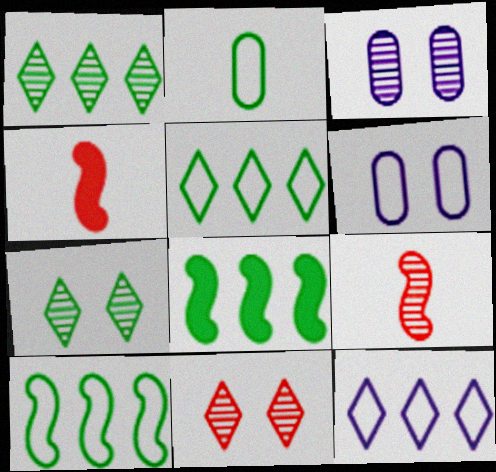[[1, 3, 9], 
[1, 4, 6], 
[2, 7, 8], 
[3, 4, 5]]